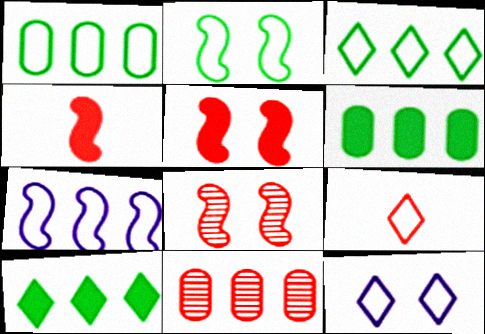[[3, 9, 12], 
[5, 9, 11], 
[7, 10, 11]]